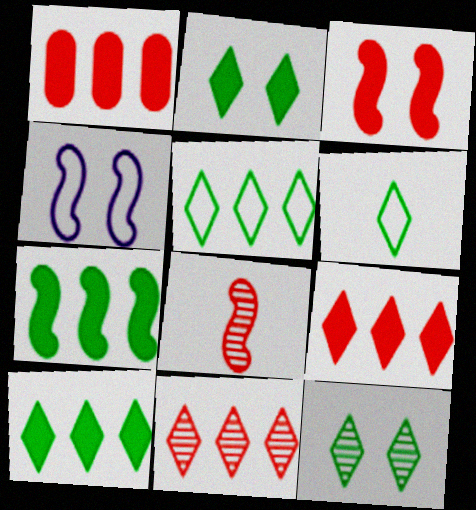[[4, 7, 8], 
[6, 10, 12]]